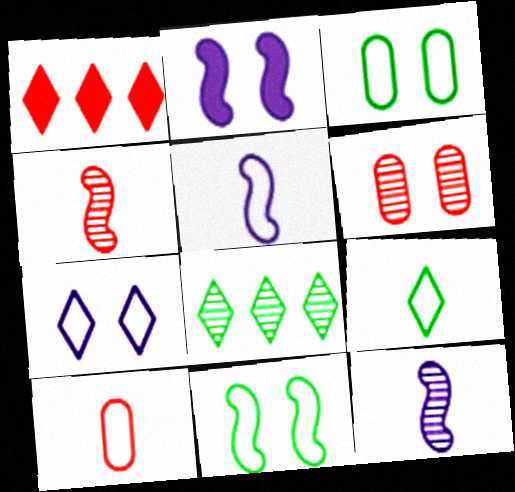[[1, 3, 12], 
[2, 8, 10], 
[5, 9, 10], 
[6, 8, 12]]